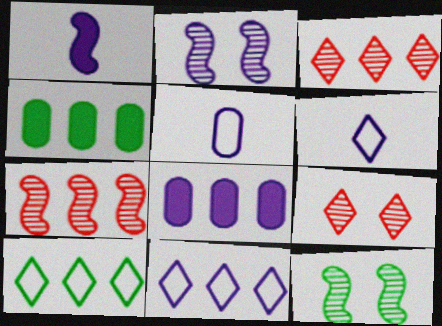[[2, 6, 8], 
[4, 7, 11], 
[7, 8, 10]]